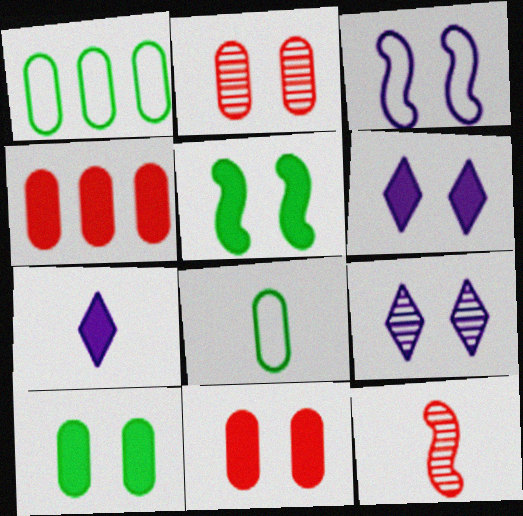[[1, 6, 12], 
[4, 5, 7], 
[5, 6, 11], 
[7, 8, 12]]